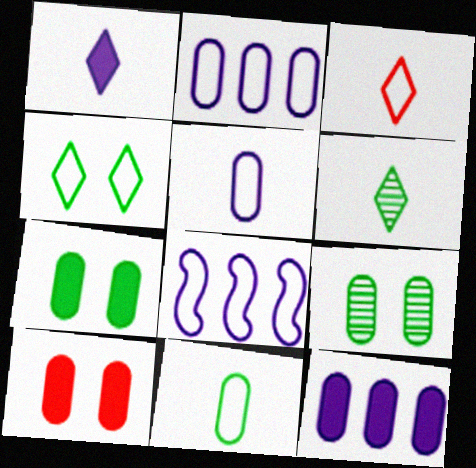[[1, 3, 6], 
[6, 8, 10]]